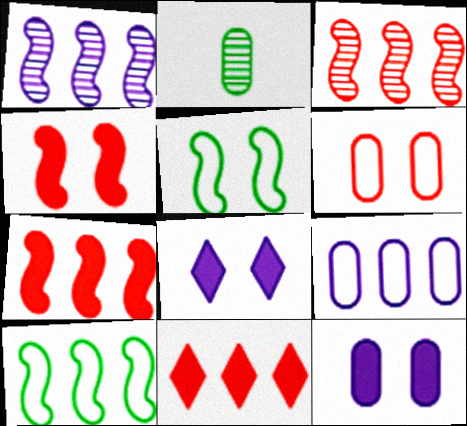[[1, 7, 10]]